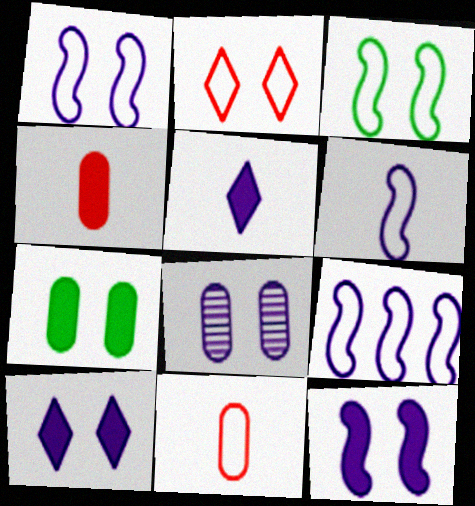[[1, 6, 9], 
[1, 8, 10], 
[5, 8, 9]]